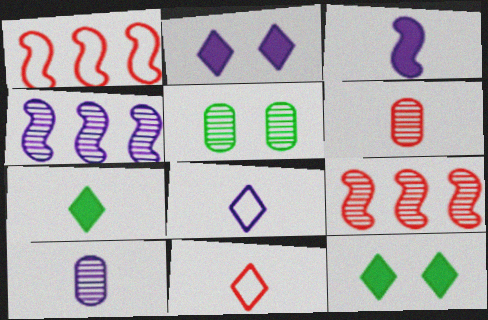[[1, 10, 12], 
[3, 8, 10]]